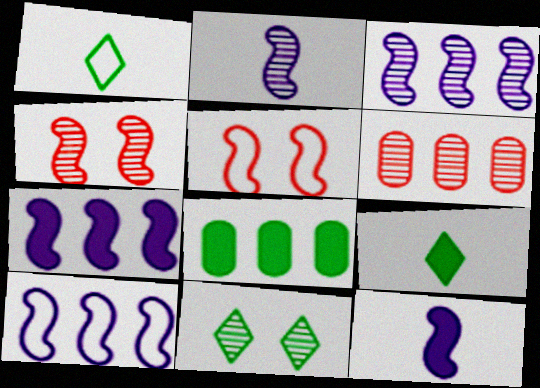[[2, 6, 11], 
[3, 7, 10]]